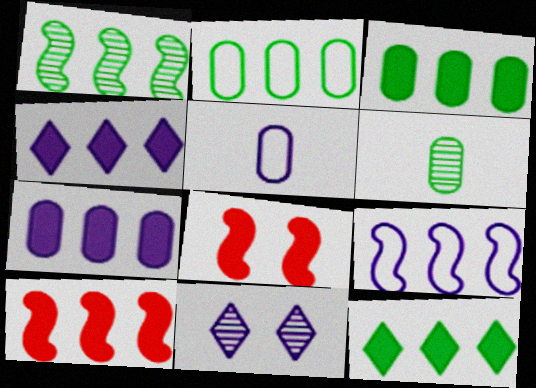[[1, 2, 12], 
[1, 9, 10], 
[3, 4, 10], 
[7, 10, 12]]